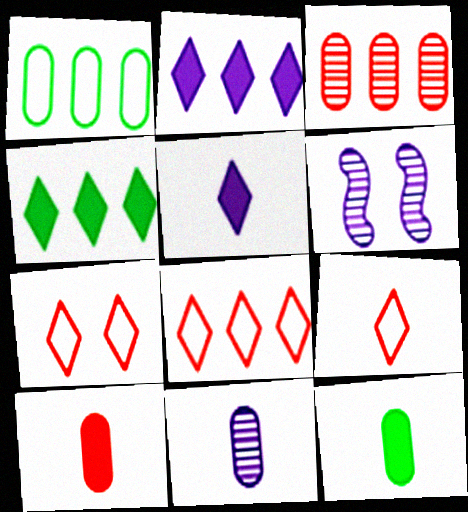[[6, 8, 12], 
[7, 8, 9]]